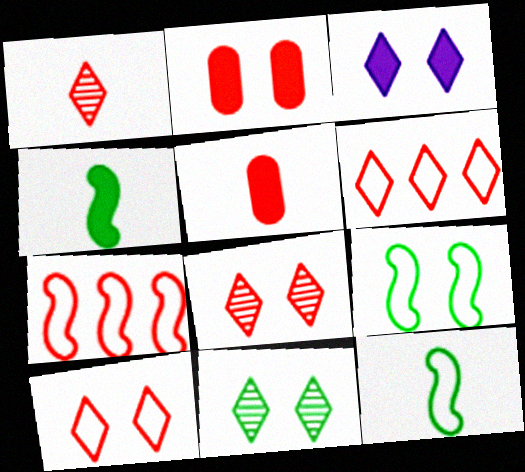[[1, 2, 7], 
[3, 10, 11], 
[5, 7, 8]]